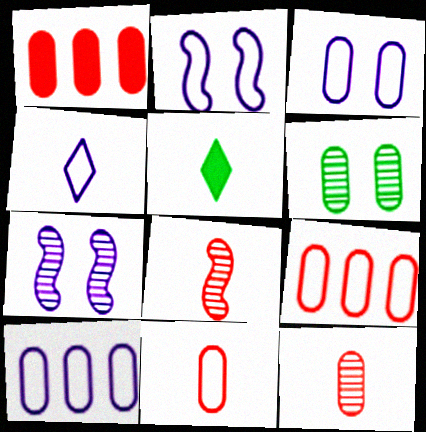[[2, 4, 10], 
[5, 7, 9]]